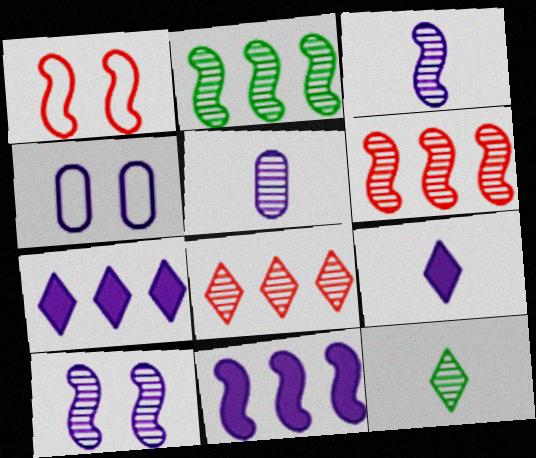[[3, 4, 7]]